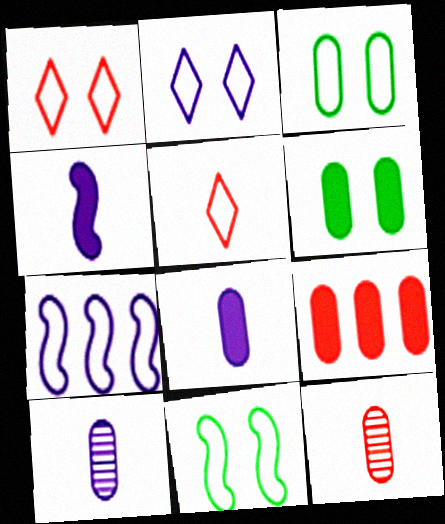[[3, 5, 7], 
[3, 9, 10], 
[6, 8, 9]]